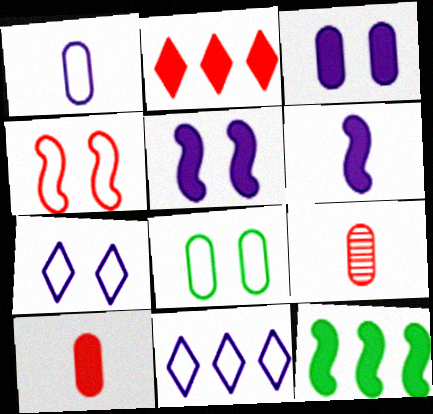[[2, 4, 9], 
[4, 7, 8], 
[7, 9, 12]]